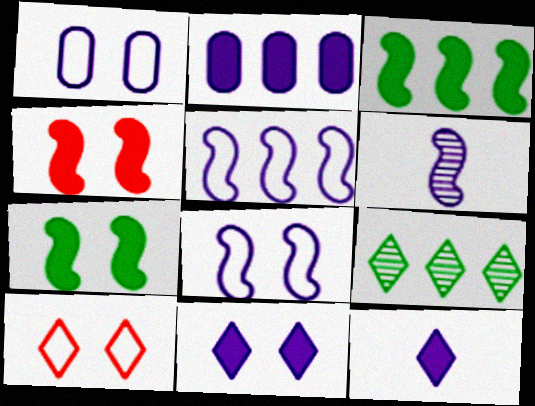[[9, 10, 12]]